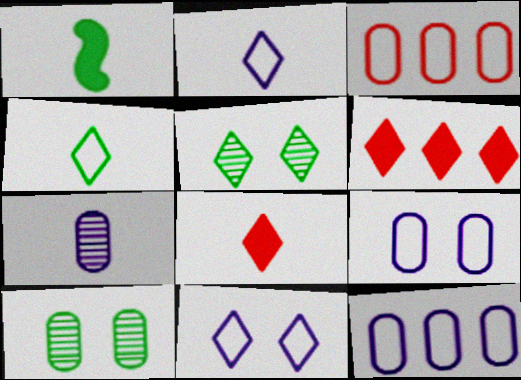[[2, 5, 6]]